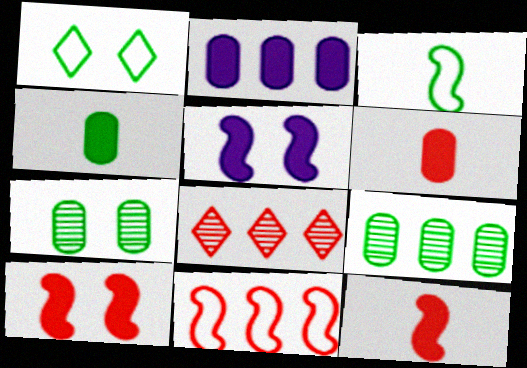[]